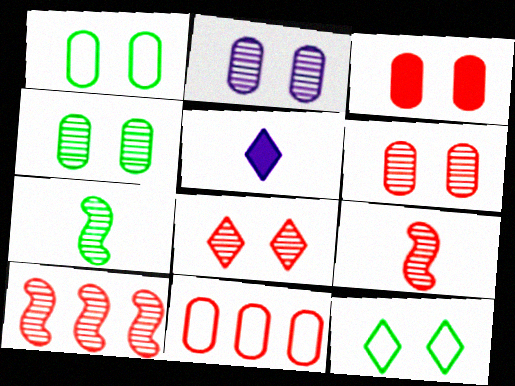[[1, 2, 3], 
[1, 5, 10], 
[2, 4, 6]]